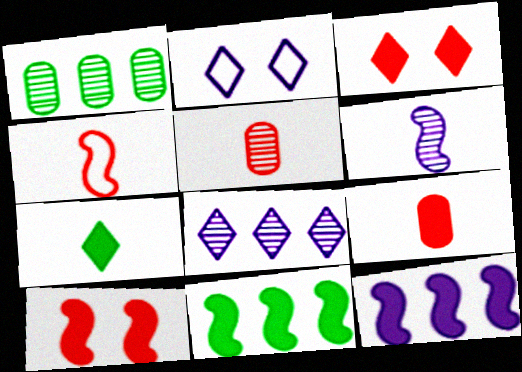[[2, 5, 11]]